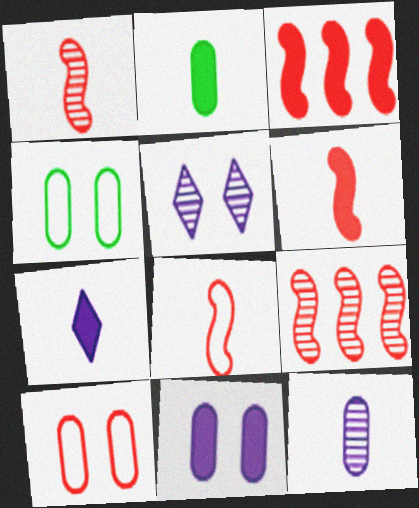[[1, 6, 8], 
[2, 6, 7], 
[4, 7, 9]]